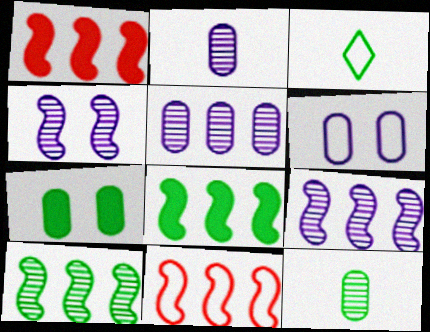[[3, 6, 11], 
[3, 7, 10], 
[8, 9, 11]]